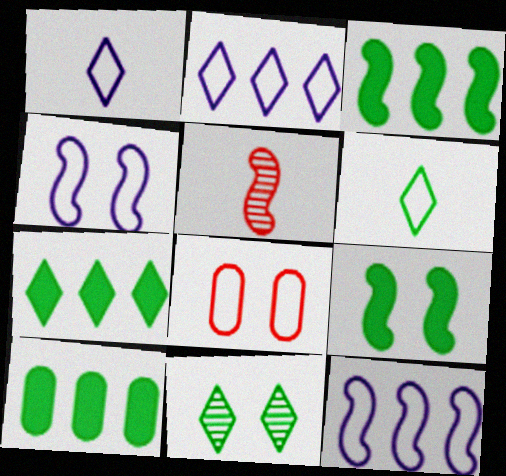[[3, 4, 5], 
[3, 7, 10], 
[5, 9, 12], 
[6, 7, 11], 
[6, 8, 12]]